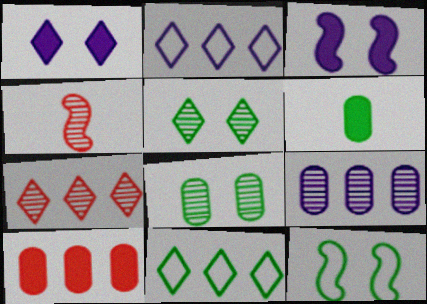[[4, 5, 9]]